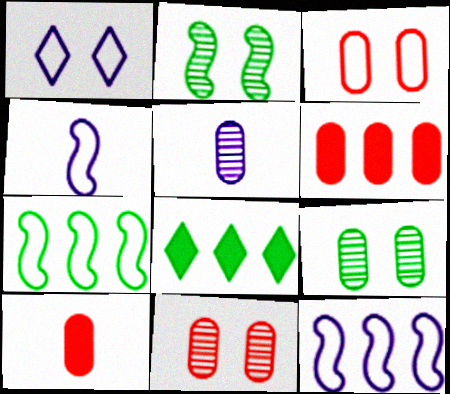[[4, 8, 11]]